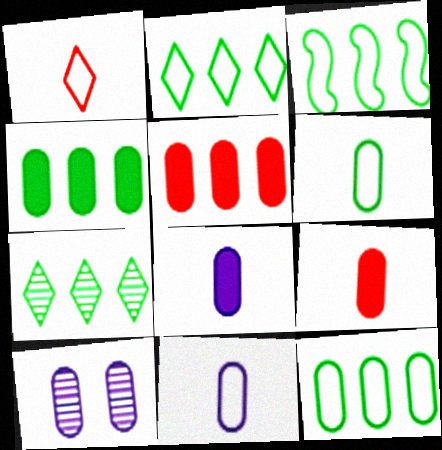[[2, 3, 12], 
[3, 4, 7], 
[5, 6, 10], 
[9, 10, 12]]